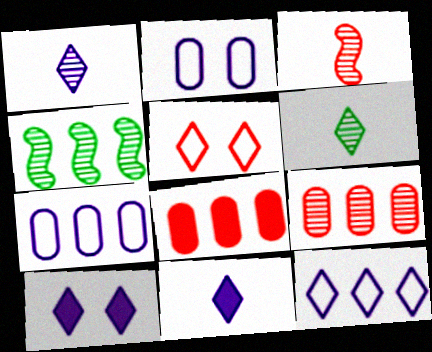[[1, 10, 12], 
[3, 5, 8], 
[4, 8, 12]]